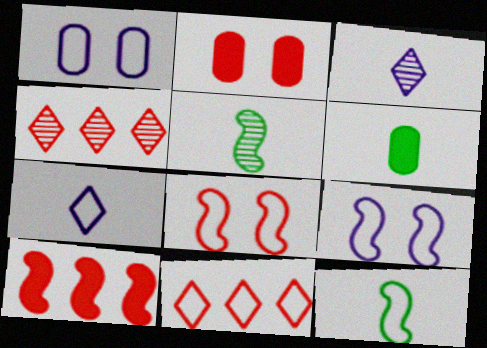[[1, 11, 12], 
[4, 6, 9], 
[5, 9, 10]]